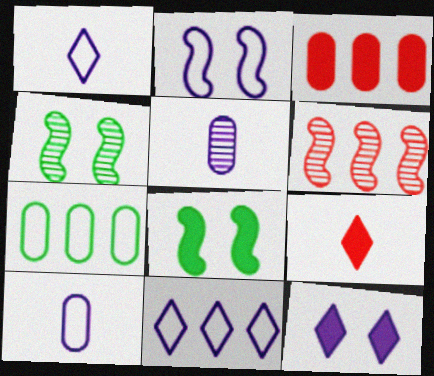[[1, 3, 4], 
[2, 10, 11]]